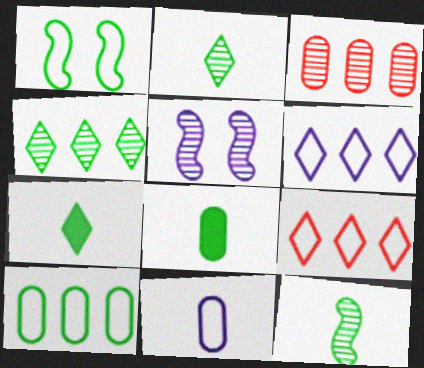[[1, 4, 8], 
[1, 9, 11], 
[2, 3, 5], 
[5, 8, 9]]